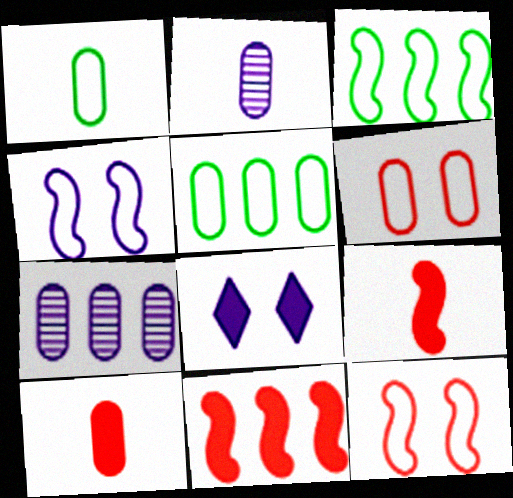[[1, 2, 10]]